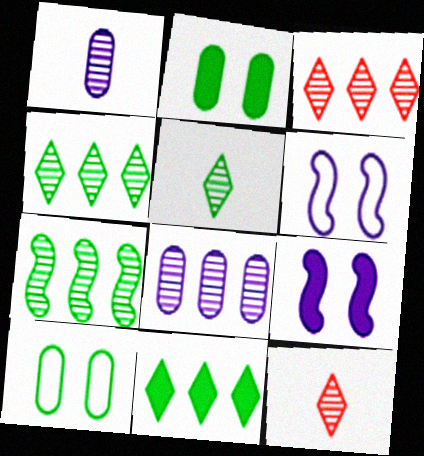[[3, 7, 8]]